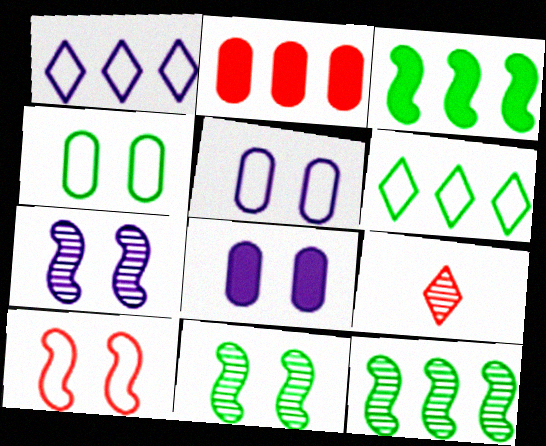[[1, 2, 12], 
[2, 9, 10], 
[3, 5, 9]]